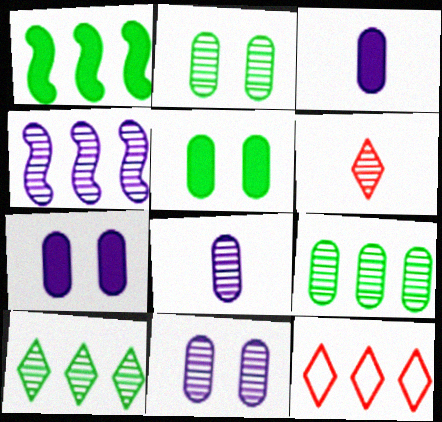[[2, 4, 6]]